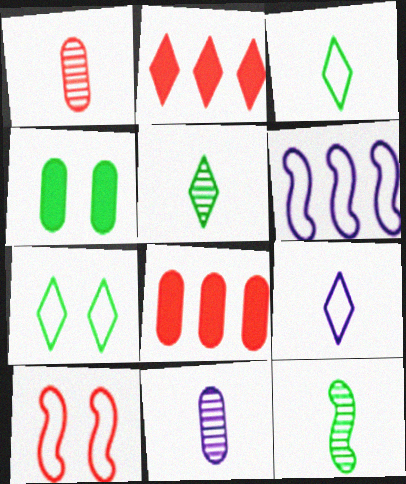[[1, 2, 10]]